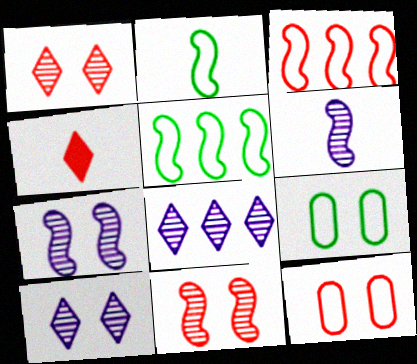[]